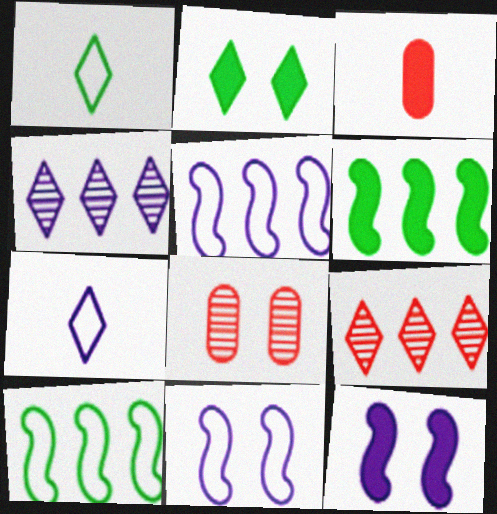[[2, 7, 9], 
[2, 8, 11], 
[6, 7, 8]]